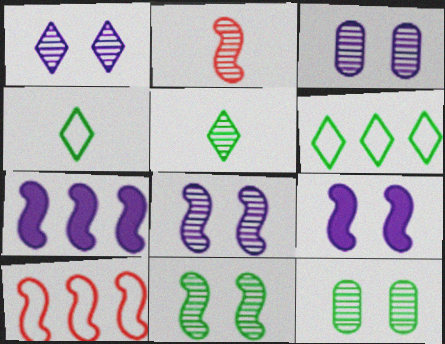[[1, 3, 8]]